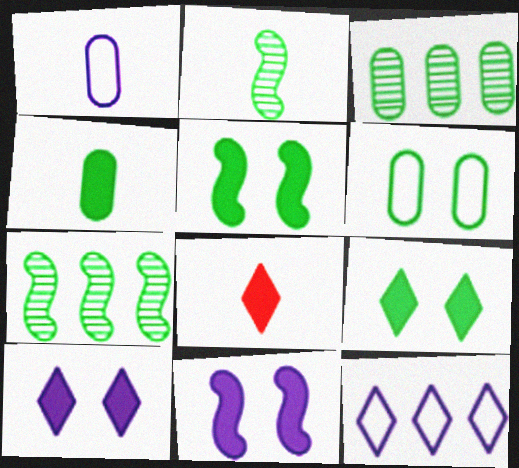[[1, 2, 8], 
[3, 4, 6]]